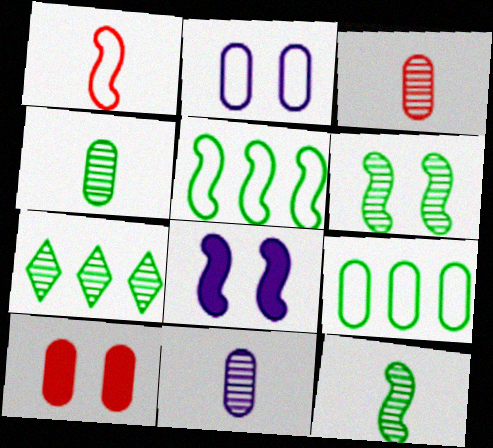[[3, 4, 11], 
[4, 6, 7], 
[9, 10, 11]]